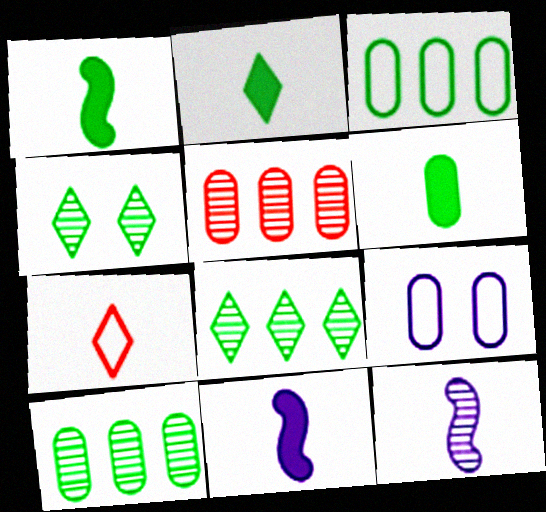[[1, 2, 6], 
[1, 3, 4], 
[4, 5, 12], 
[5, 6, 9], 
[6, 7, 12]]